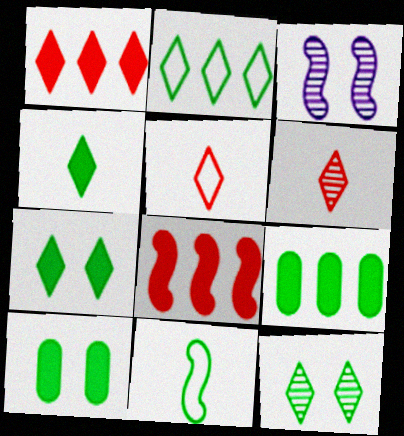[[2, 4, 12], 
[3, 5, 9], 
[3, 8, 11], 
[9, 11, 12]]